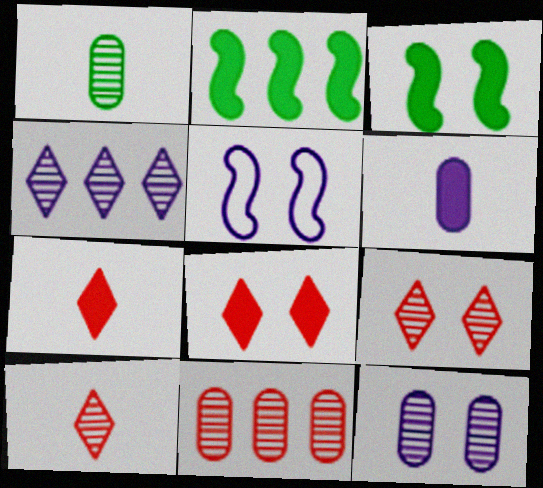[[1, 11, 12], 
[2, 6, 8], 
[4, 5, 6]]